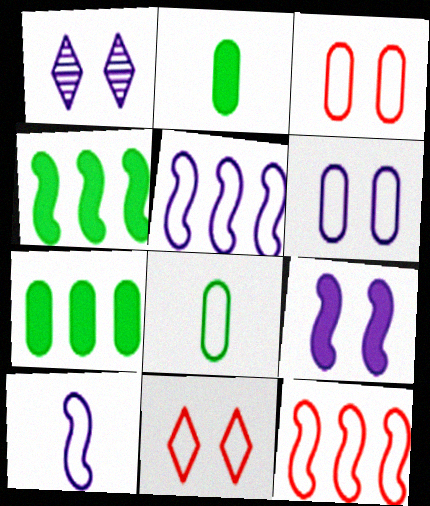[[1, 2, 12], 
[1, 6, 9], 
[5, 8, 11]]